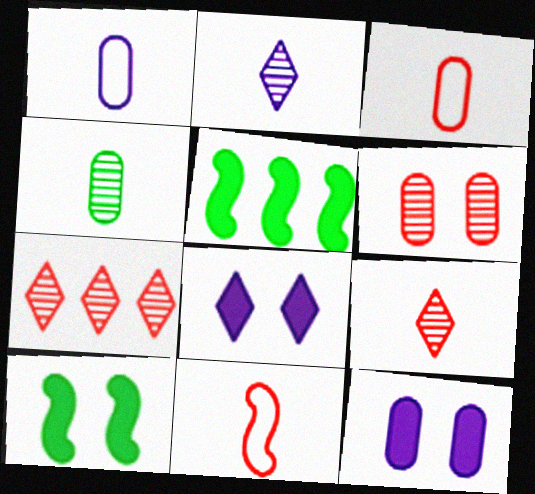[[1, 7, 10]]